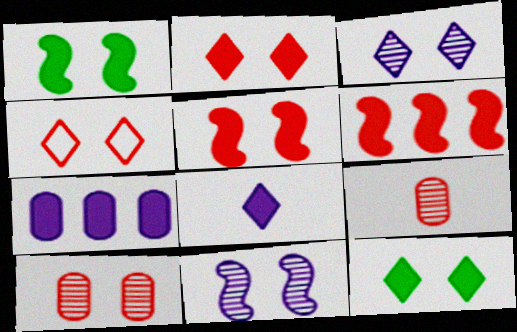[[3, 4, 12], 
[4, 5, 10], 
[4, 6, 9]]